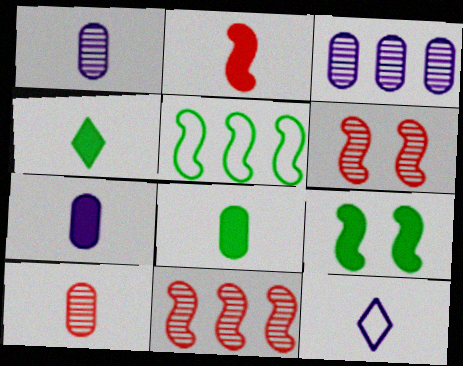[[2, 4, 7]]